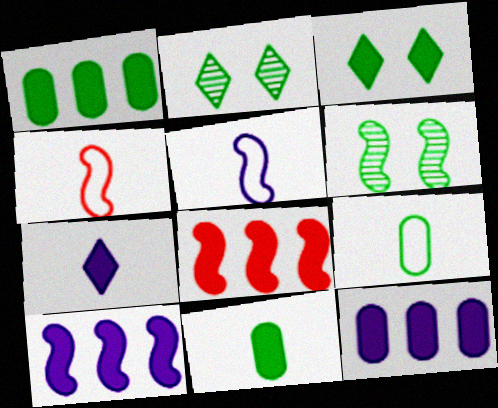[[2, 4, 12], 
[4, 6, 10], 
[5, 6, 8]]